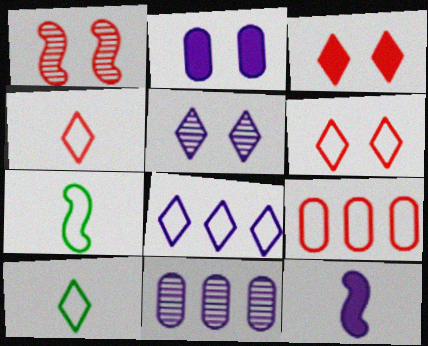[[3, 7, 11], 
[6, 8, 10]]